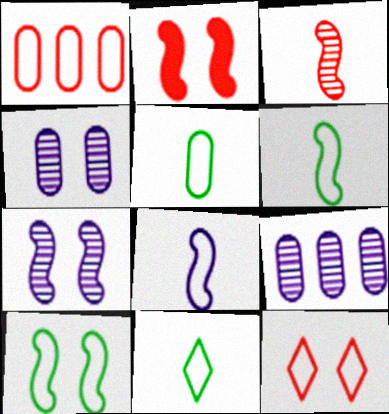[[2, 7, 10], 
[2, 9, 11], 
[5, 6, 11]]